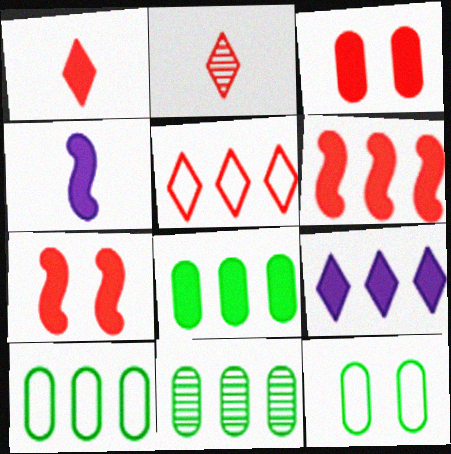[[1, 3, 6], 
[6, 8, 9], 
[8, 10, 11]]